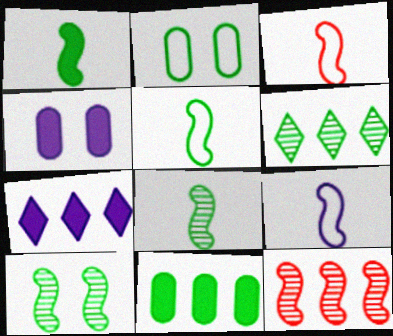[[1, 2, 6], 
[1, 5, 8], 
[3, 4, 6], 
[3, 5, 9]]